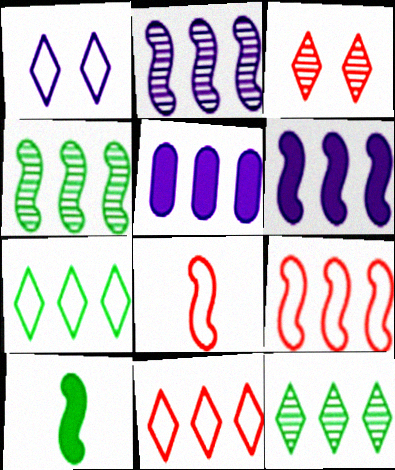[[4, 5, 11], 
[4, 6, 9], 
[5, 9, 12]]